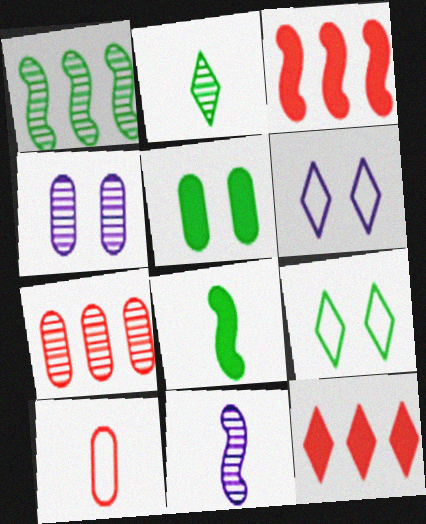[[2, 6, 12], 
[6, 7, 8]]